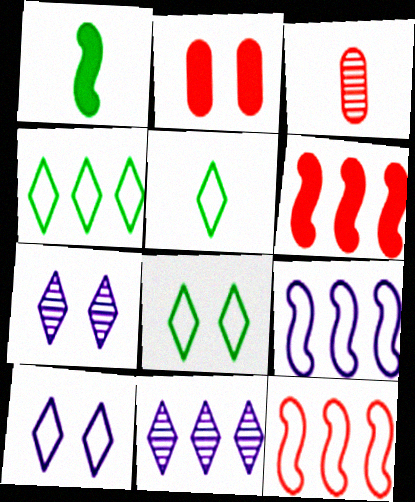[[4, 5, 8]]